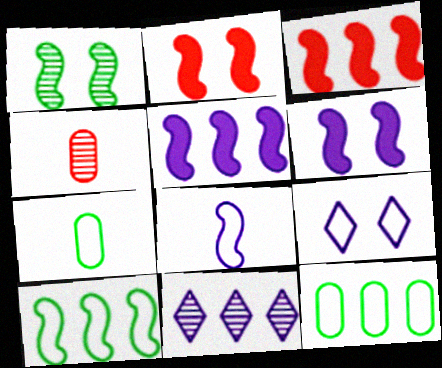[[1, 3, 8], 
[1, 4, 11], 
[2, 7, 11], 
[3, 11, 12]]